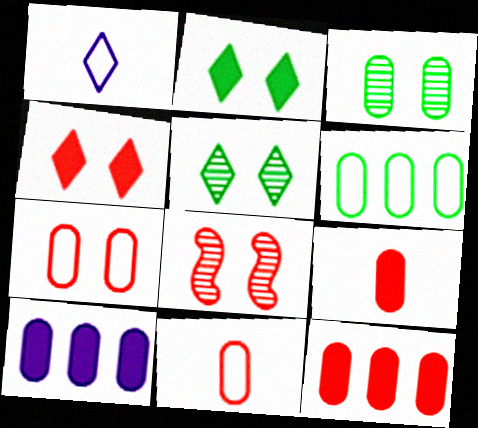[[3, 10, 11], 
[4, 7, 8]]